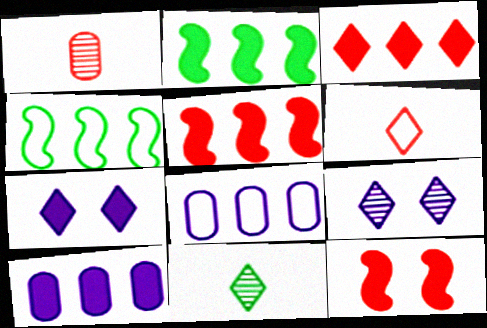[[1, 4, 7], 
[2, 3, 10], 
[8, 11, 12]]